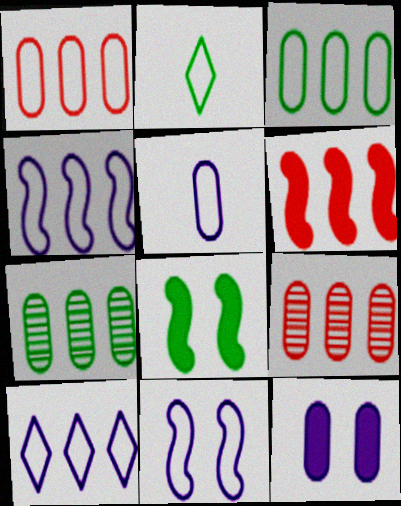[[1, 2, 11], 
[2, 7, 8], 
[5, 10, 11], 
[6, 7, 10]]